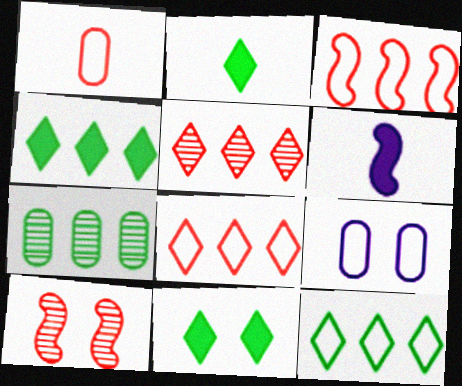[[2, 4, 11], 
[9, 10, 11]]